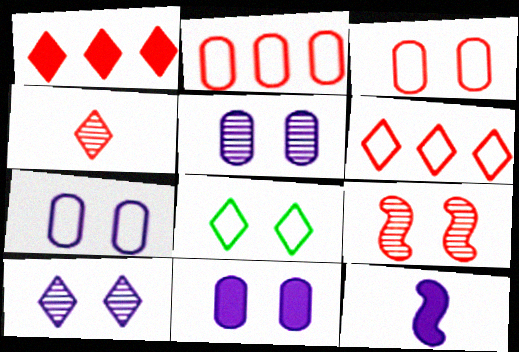[[5, 7, 11], 
[8, 9, 11]]